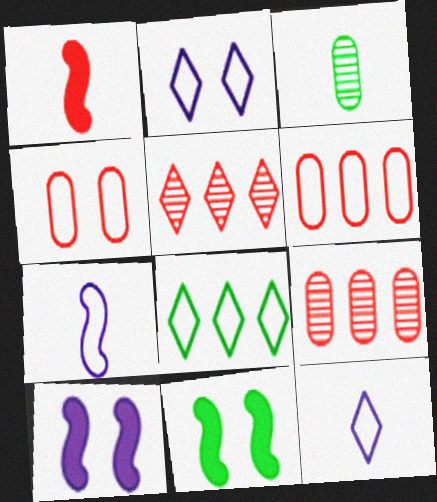[[1, 3, 12], 
[1, 4, 5], 
[3, 8, 11], 
[4, 7, 8], 
[9, 11, 12]]